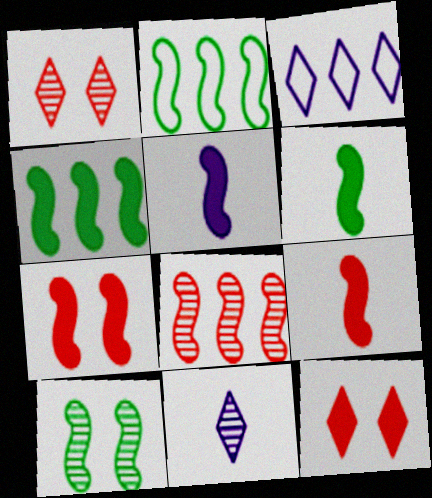[[2, 6, 10], 
[4, 5, 7], 
[5, 6, 9]]